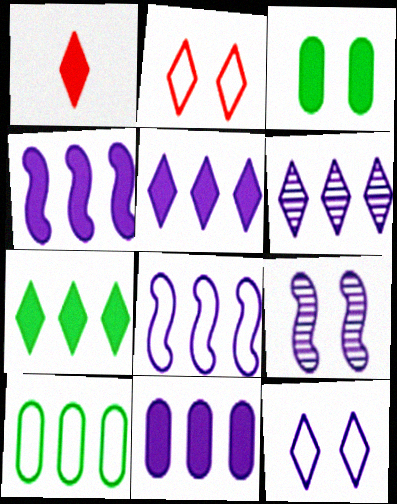[[1, 3, 4], 
[1, 9, 10], 
[2, 3, 9], 
[4, 5, 11], 
[6, 8, 11]]